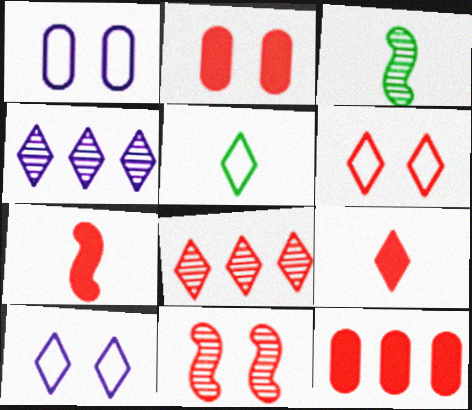[[2, 6, 11], 
[3, 10, 12], 
[6, 8, 9]]